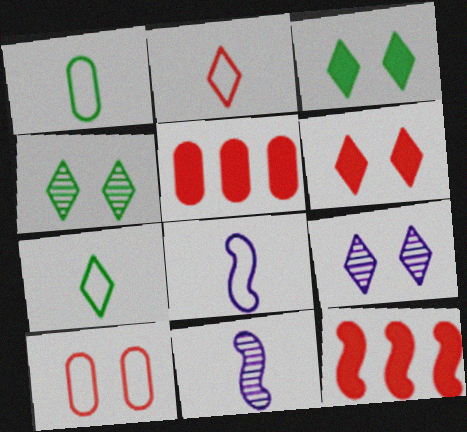[[1, 2, 8], 
[1, 9, 12], 
[4, 5, 8]]